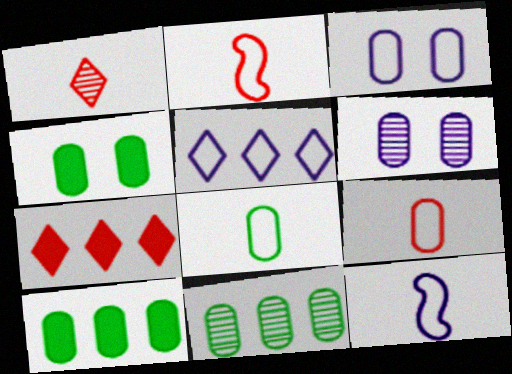[[3, 5, 12], 
[4, 8, 11], 
[6, 9, 10]]